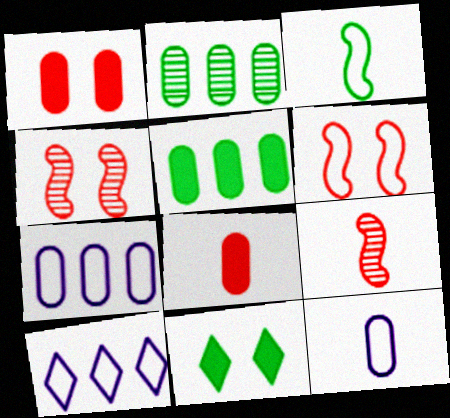[[1, 2, 12], 
[2, 3, 11], 
[7, 9, 11]]